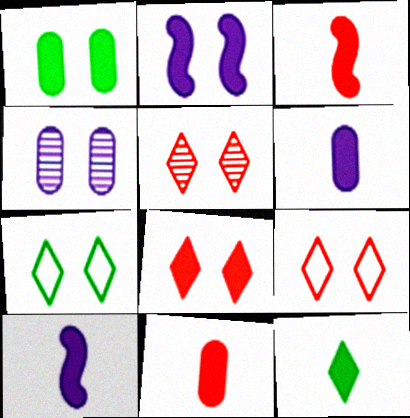[[1, 2, 8], 
[3, 6, 12], 
[5, 8, 9], 
[10, 11, 12]]